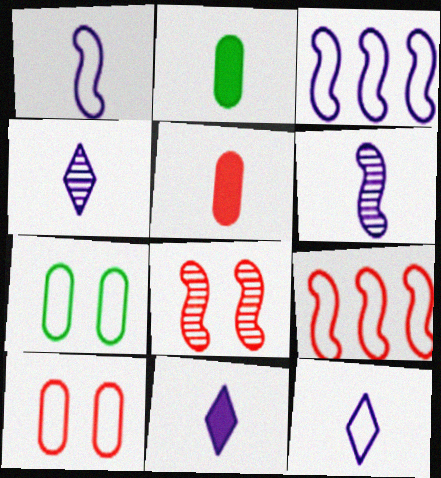[[4, 11, 12], 
[7, 9, 12]]